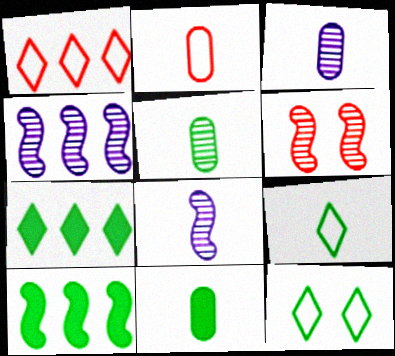[[2, 3, 11], 
[5, 10, 12]]